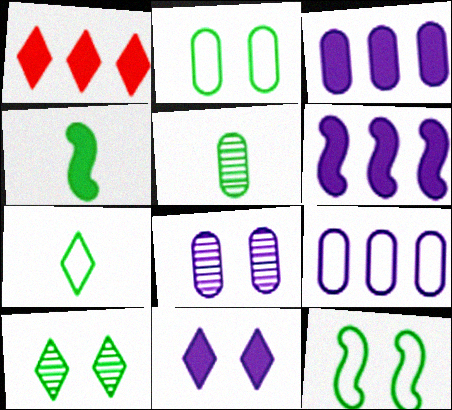[[4, 5, 7]]